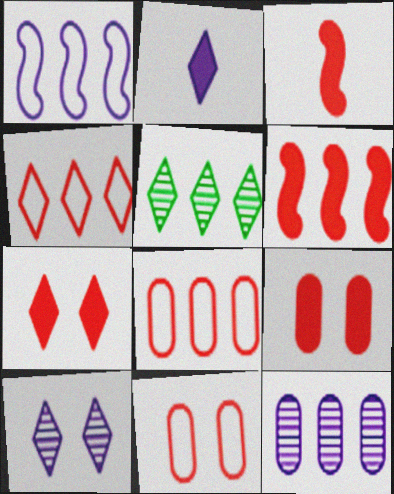[]